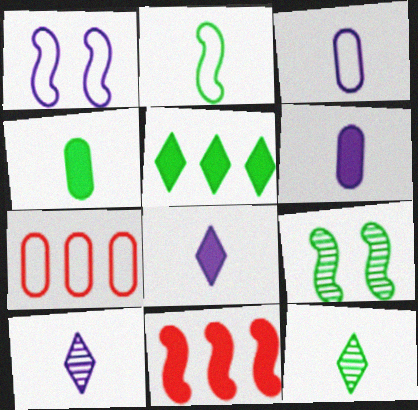[[2, 4, 12], 
[7, 8, 9]]